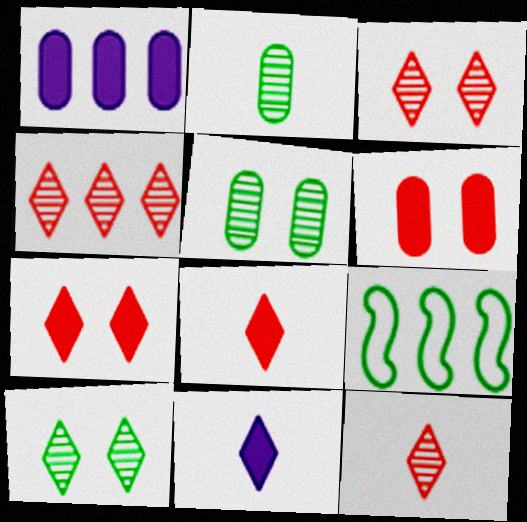[[1, 4, 9], 
[3, 4, 12]]